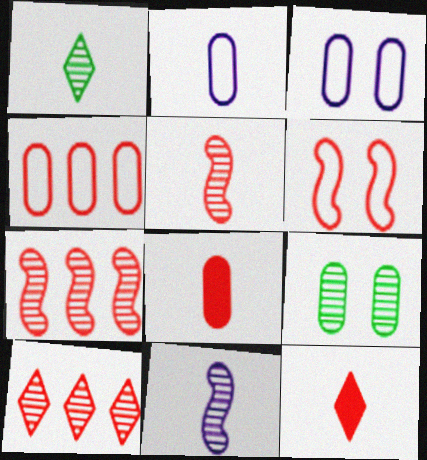[[6, 8, 10], 
[9, 10, 11]]